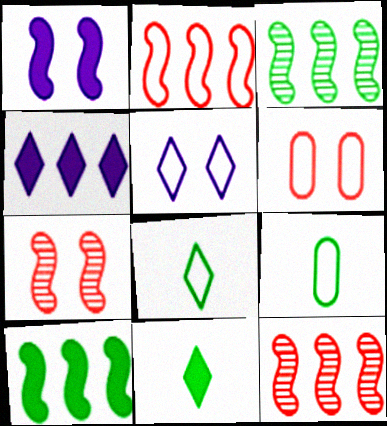[[2, 5, 9], 
[4, 7, 9]]